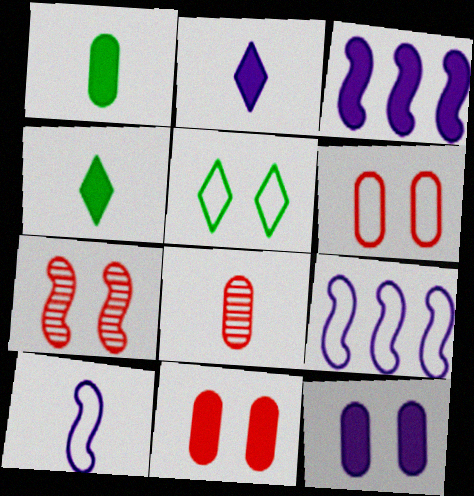[[2, 3, 12], 
[3, 4, 11], 
[3, 5, 8], 
[4, 8, 10], 
[5, 7, 12]]